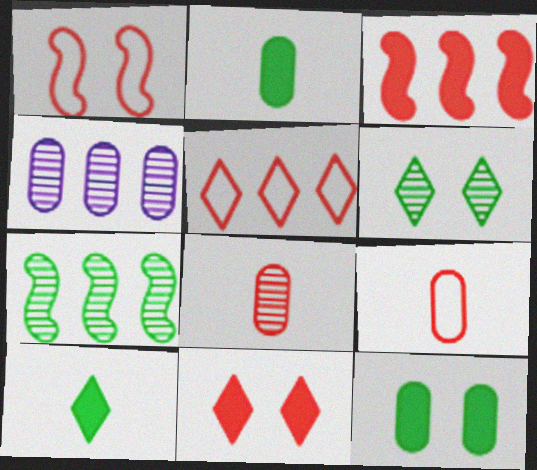[[1, 4, 10], 
[1, 5, 9], 
[4, 9, 12]]